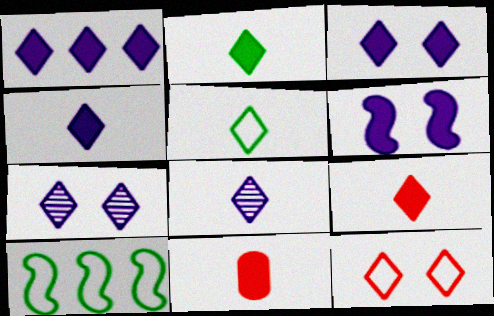[[1, 3, 4], 
[2, 4, 9], 
[5, 8, 9], 
[7, 10, 11]]